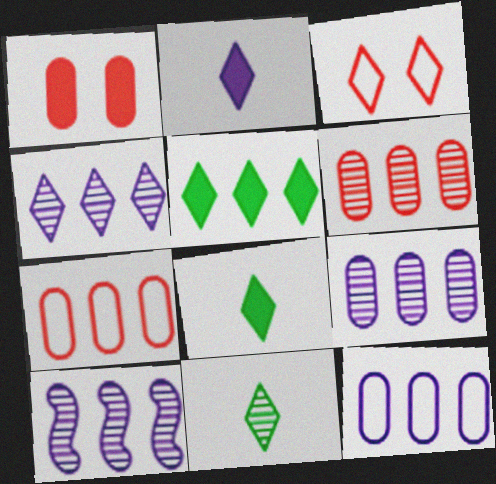[[3, 4, 8], 
[4, 9, 10], 
[5, 7, 10]]